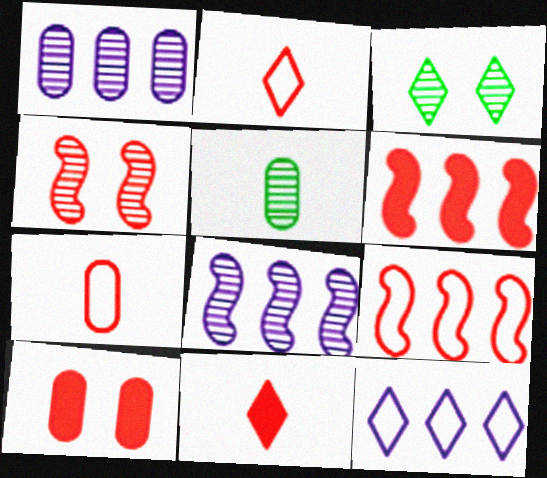[[3, 11, 12], 
[6, 10, 11]]